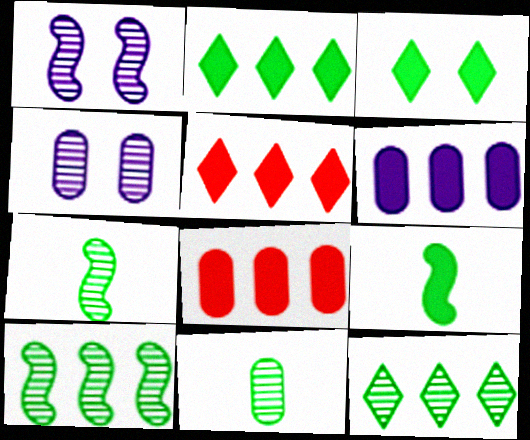[]